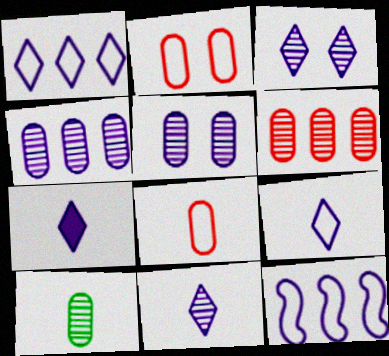[[1, 3, 7], 
[5, 6, 10], 
[5, 7, 12], 
[7, 9, 11]]